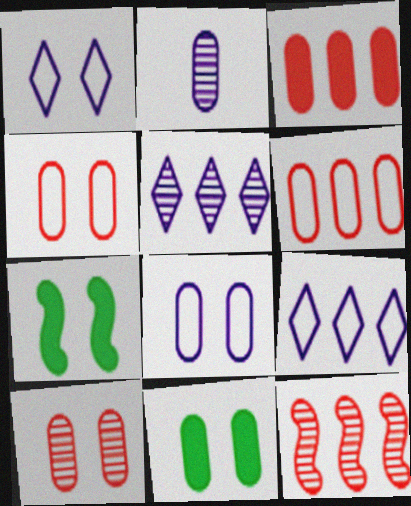[[1, 7, 10], 
[2, 6, 11], 
[8, 10, 11]]